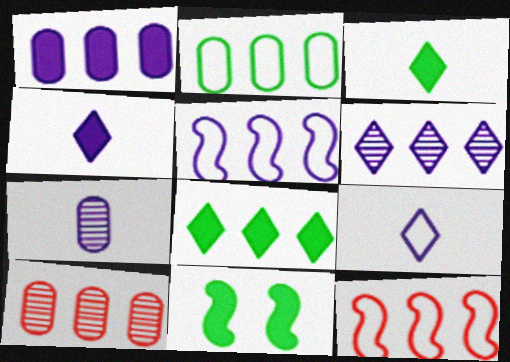[[1, 2, 10], 
[1, 5, 6], 
[5, 8, 10], 
[9, 10, 11]]